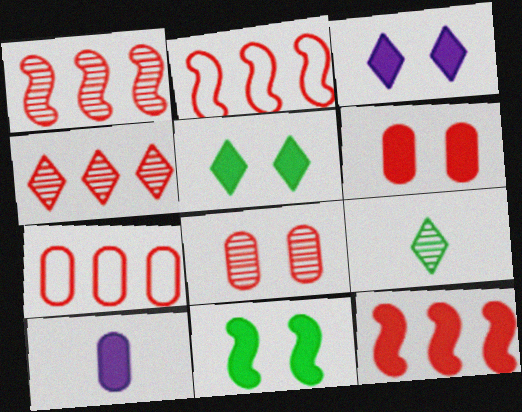[[1, 2, 12], 
[3, 6, 11], 
[4, 7, 12], 
[5, 10, 12]]